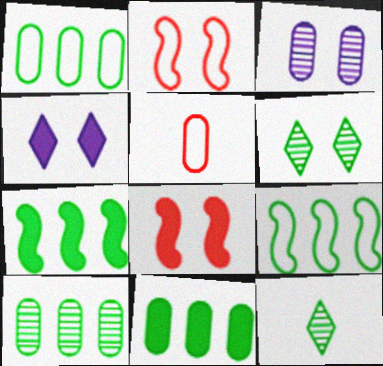[[1, 10, 11], 
[3, 5, 11]]